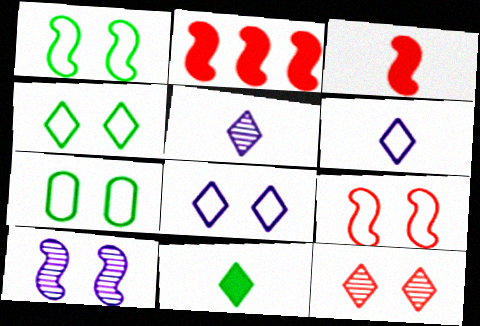[[1, 4, 7], 
[2, 5, 7], 
[7, 8, 9]]